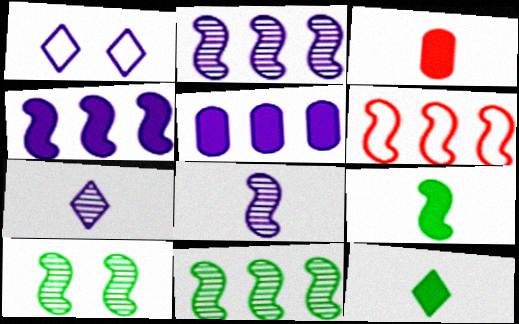[[1, 3, 11], 
[1, 5, 8], 
[4, 6, 11]]